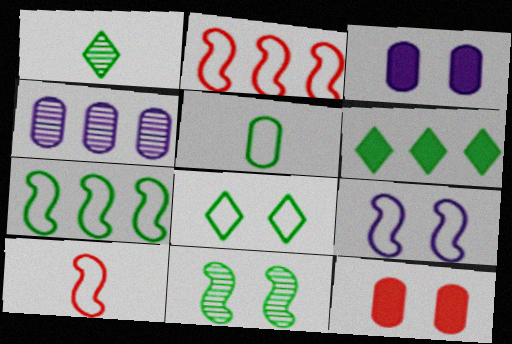[[1, 2, 3], 
[1, 6, 8], 
[2, 4, 6], 
[4, 5, 12], 
[5, 6, 11], 
[5, 7, 8], 
[7, 9, 10]]